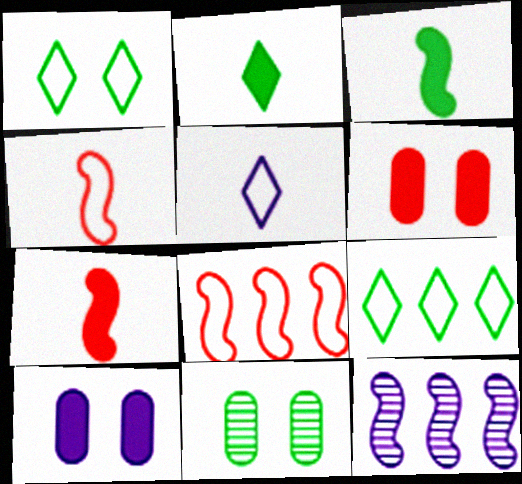[[3, 9, 11], 
[5, 10, 12]]